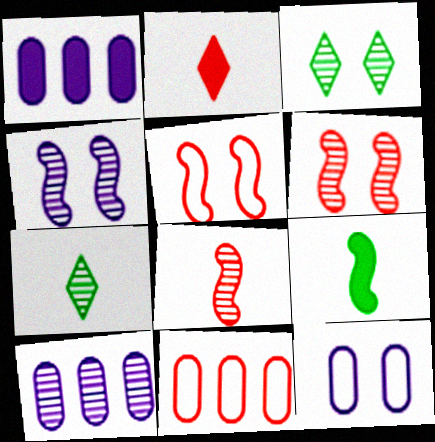[[1, 5, 7], 
[2, 6, 11], 
[3, 8, 10], 
[6, 7, 10]]